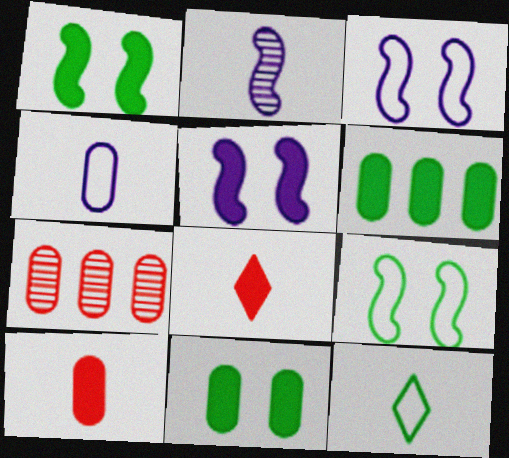[[2, 10, 12], 
[4, 7, 11], 
[5, 6, 8], 
[5, 7, 12]]